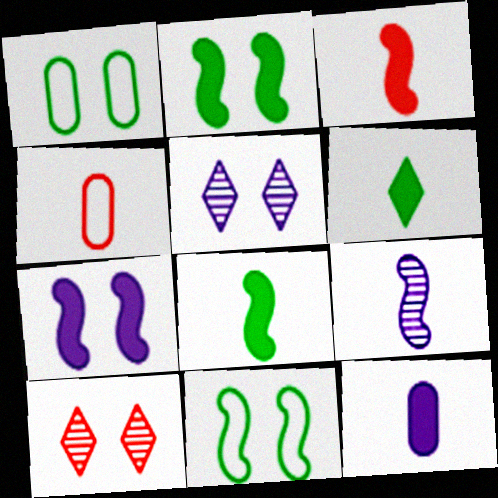[[1, 7, 10], 
[3, 6, 12], 
[4, 6, 9]]